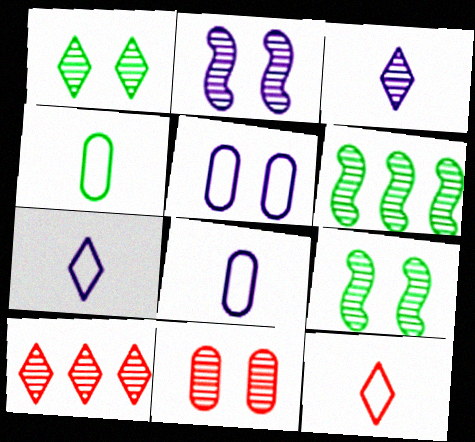[[1, 2, 11], 
[1, 3, 10], 
[3, 6, 11]]